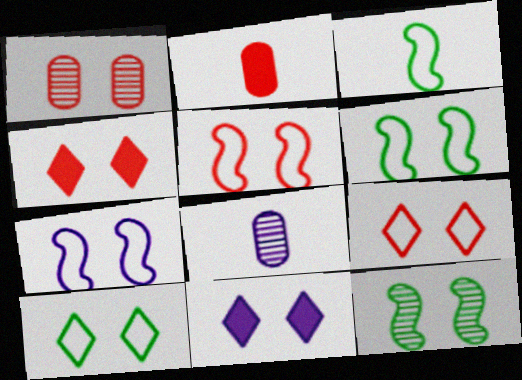[[1, 4, 5], 
[1, 6, 11], 
[5, 6, 7]]